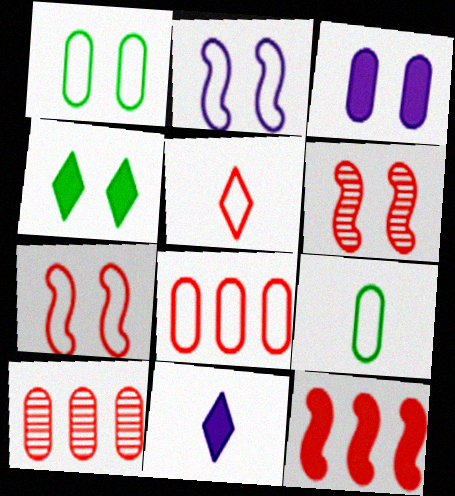[[3, 9, 10], 
[5, 7, 8]]